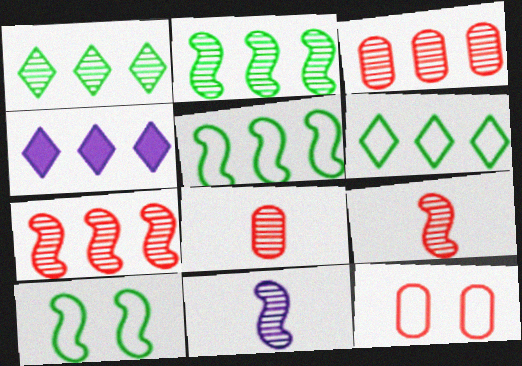[[3, 4, 5], 
[4, 8, 10]]